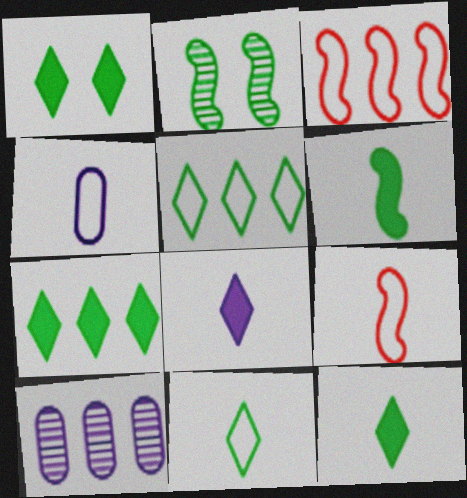[[1, 7, 12], 
[1, 9, 10], 
[3, 7, 10], 
[4, 9, 11]]